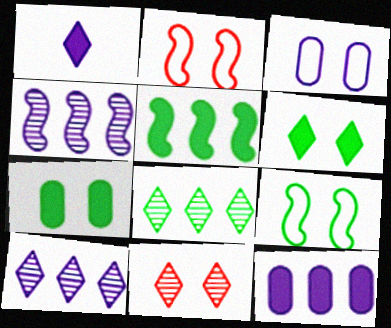[[1, 3, 4]]